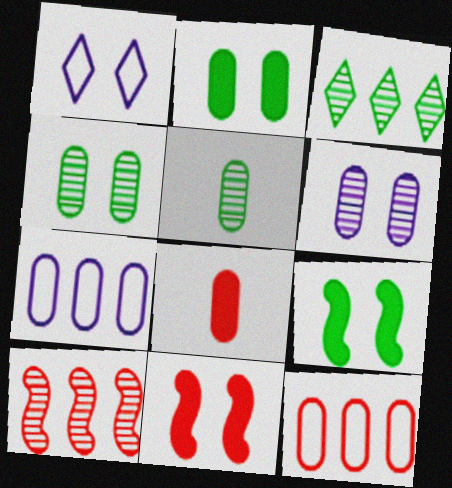[[1, 4, 11], 
[4, 7, 8]]